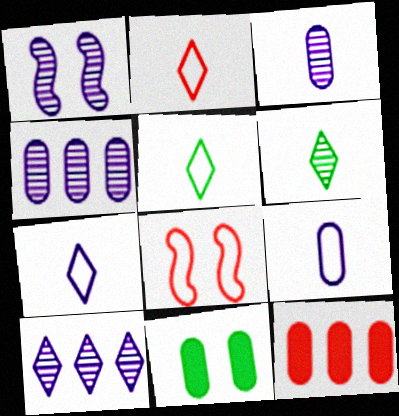[[1, 3, 10], 
[1, 5, 12], 
[2, 5, 7]]